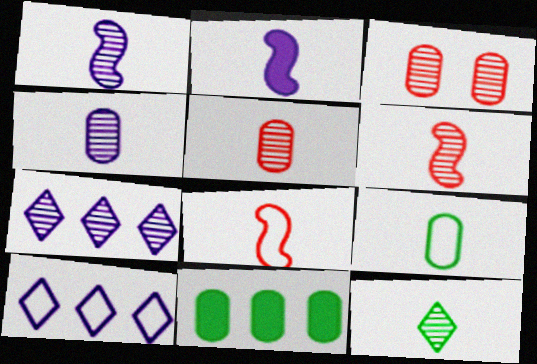[[1, 5, 12], 
[4, 6, 12]]